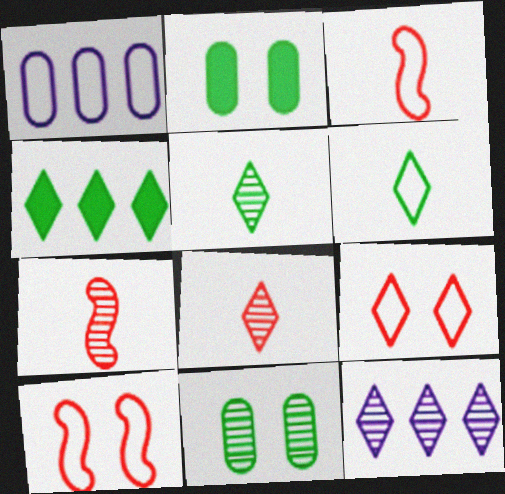[[1, 6, 10], 
[2, 3, 12], 
[7, 11, 12]]